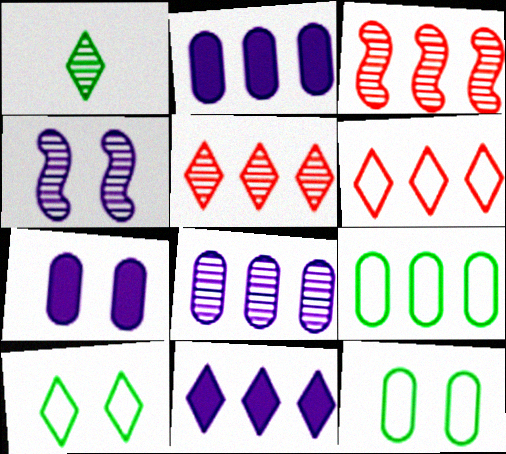[[3, 9, 11]]